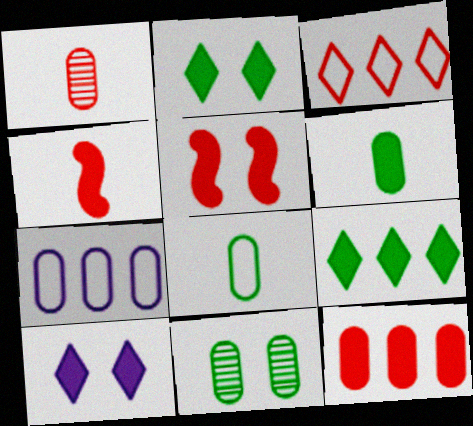[[1, 3, 5]]